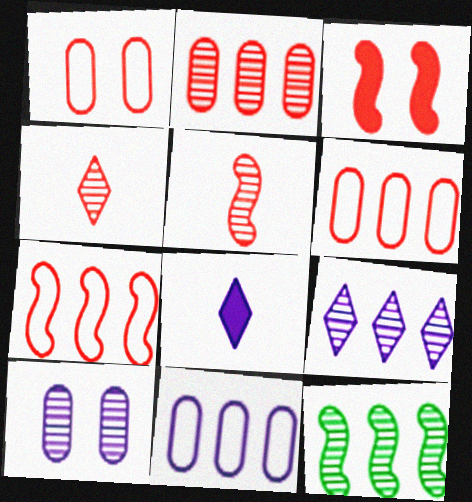[[1, 8, 12], 
[2, 9, 12], 
[3, 4, 6], 
[3, 5, 7], 
[4, 10, 12]]